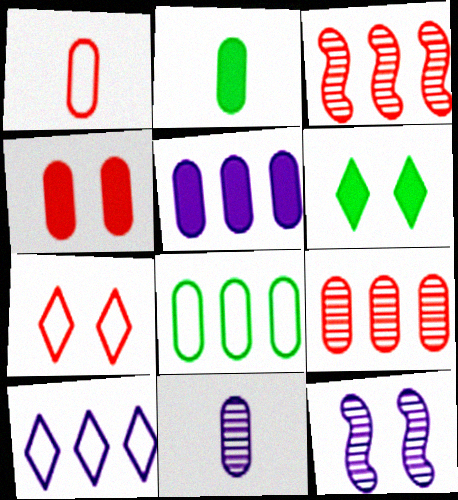[[1, 2, 11], 
[1, 4, 9], 
[2, 4, 5], 
[4, 8, 11], 
[5, 8, 9]]